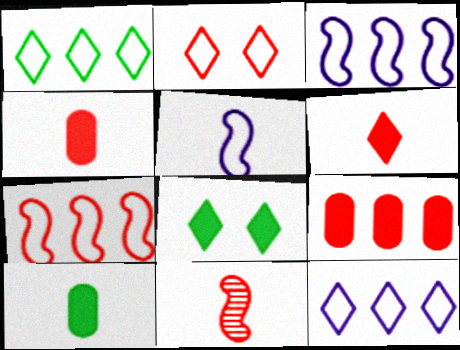[[2, 9, 11]]